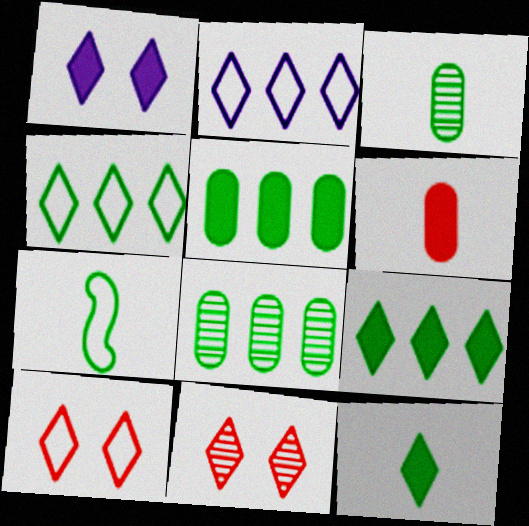[[2, 11, 12], 
[3, 7, 12]]